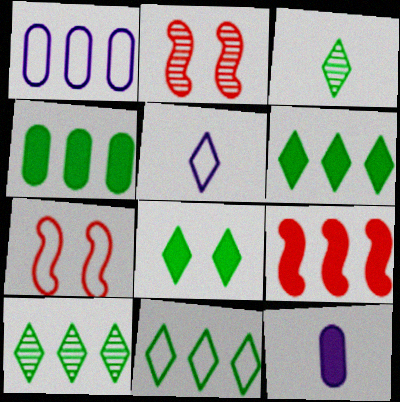[[1, 9, 10], 
[2, 4, 5], 
[2, 11, 12], 
[3, 8, 11], 
[6, 10, 11], 
[7, 10, 12], 
[8, 9, 12]]